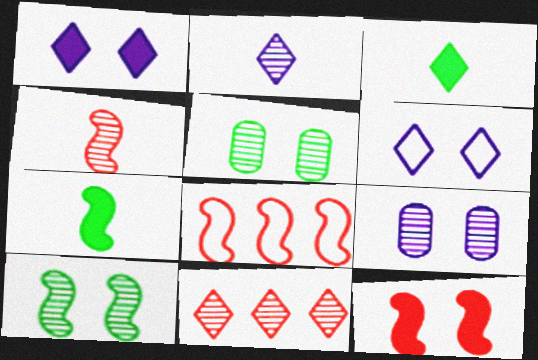[[3, 6, 11], 
[3, 8, 9], 
[4, 8, 12], 
[5, 6, 12]]